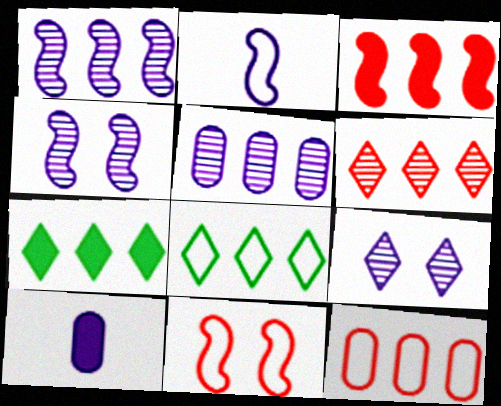[[1, 7, 12], 
[3, 5, 8], 
[3, 6, 12]]